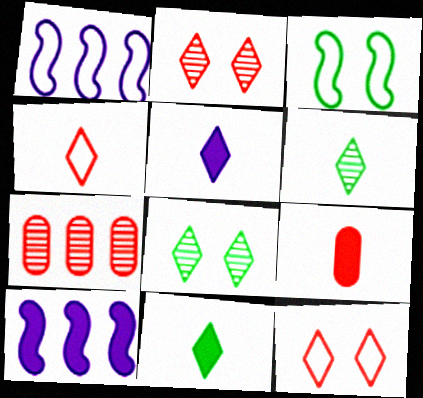[[1, 8, 9], 
[3, 5, 7], 
[4, 5, 6]]